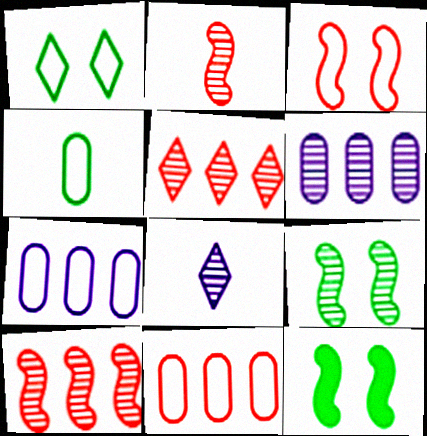[[8, 11, 12]]